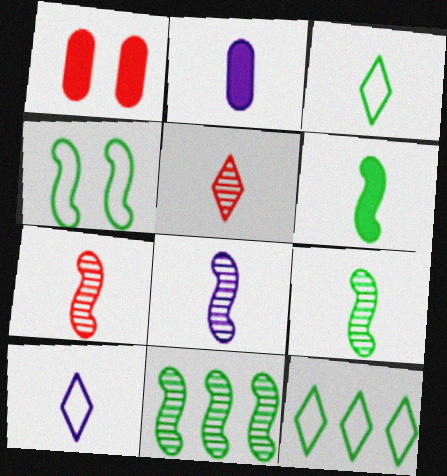[[1, 8, 12], 
[1, 10, 11], 
[2, 3, 7], 
[2, 8, 10], 
[4, 6, 11], 
[7, 8, 9]]